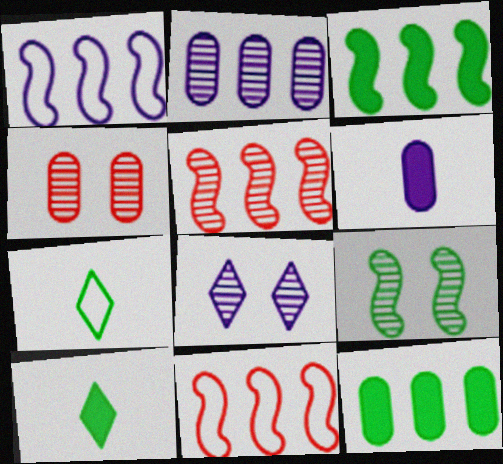[[1, 3, 5], 
[1, 4, 10], 
[1, 6, 8], 
[4, 8, 9], 
[7, 9, 12]]